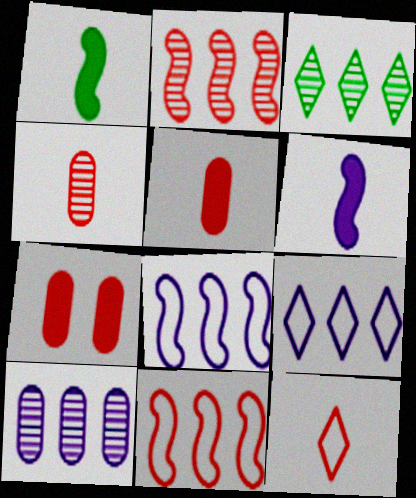[[2, 3, 10], 
[2, 7, 12]]